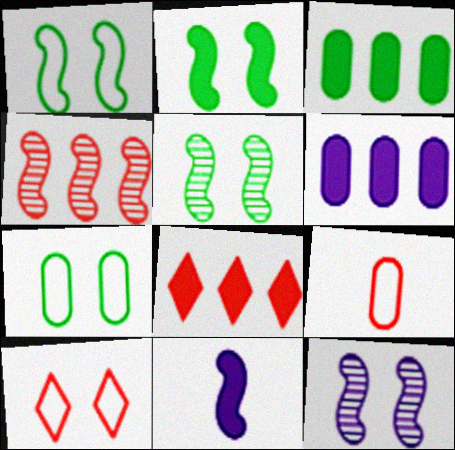[[1, 2, 5], 
[1, 4, 11]]